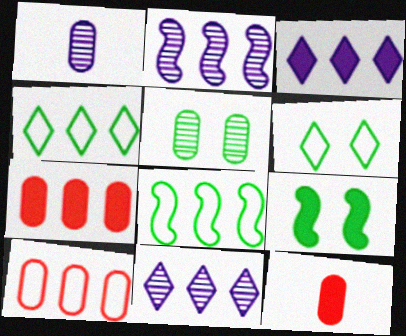[[2, 4, 7], 
[2, 6, 12], 
[3, 9, 12], 
[5, 6, 9], 
[7, 8, 11]]